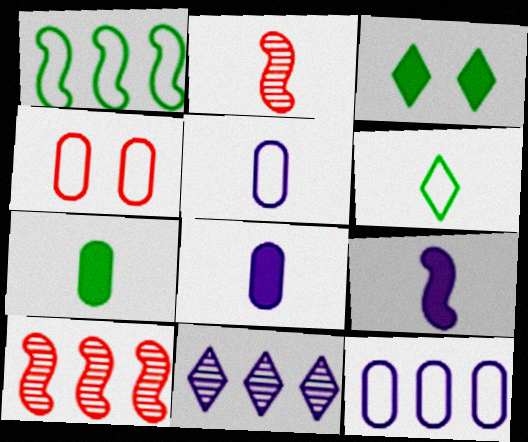[[2, 3, 12], 
[2, 6, 8], 
[3, 5, 10]]